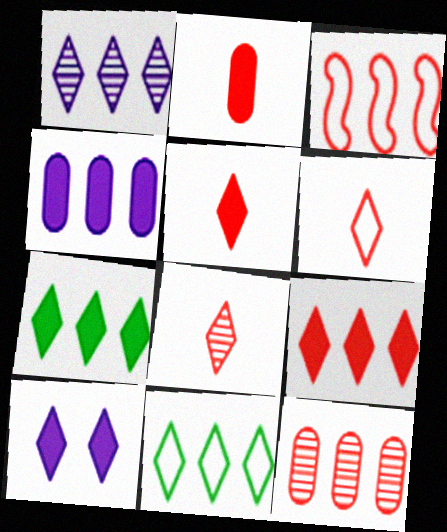[[1, 9, 11], 
[3, 9, 12], 
[5, 6, 8], 
[5, 7, 10], 
[8, 10, 11]]